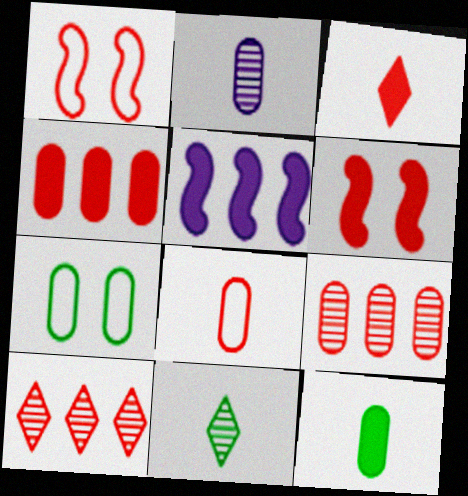[[1, 3, 9], 
[2, 4, 7], 
[2, 8, 12], 
[3, 4, 6], 
[6, 8, 10]]